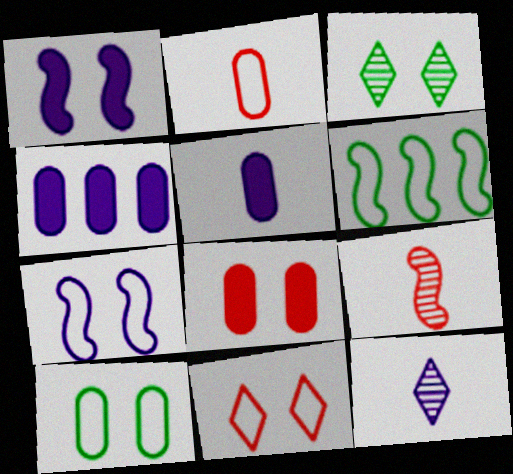[[1, 6, 9], 
[3, 7, 8], 
[4, 7, 12], 
[6, 8, 12], 
[7, 10, 11]]